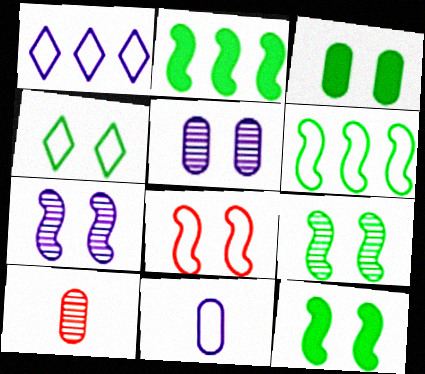[[1, 10, 12], 
[3, 4, 9], 
[7, 8, 12]]